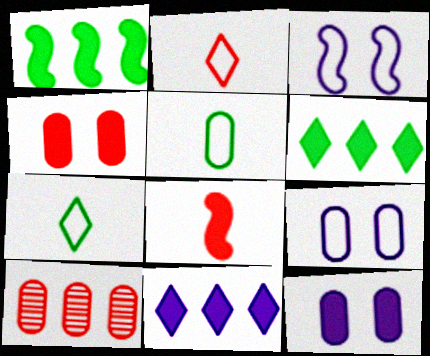[[5, 10, 12], 
[6, 8, 12]]